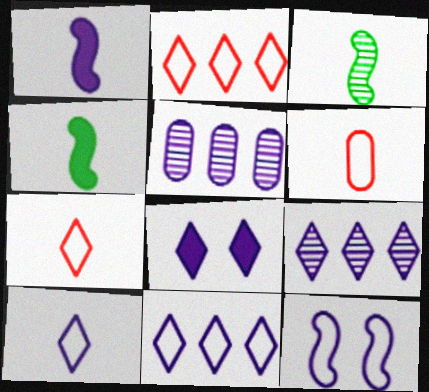[[8, 9, 10]]